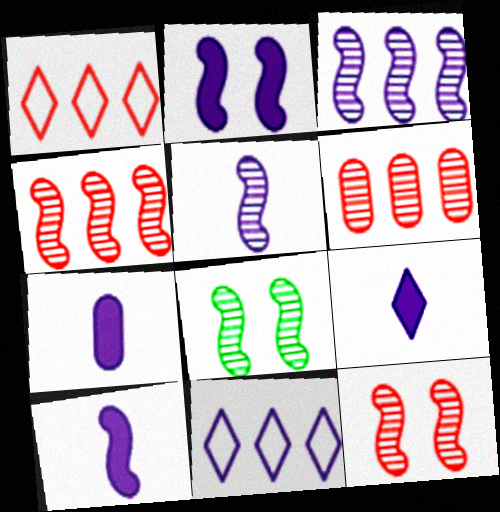[[1, 7, 8], 
[4, 5, 8], 
[7, 9, 10]]